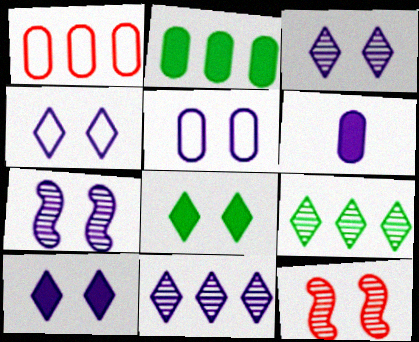[[3, 4, 10], 
[5, 7, 10], 
[5, 8, 12]]